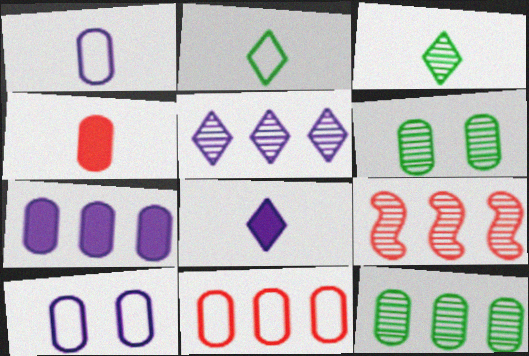[[4, 10, 12], 
[5, 9, 12], 
[7, 11, 12]]